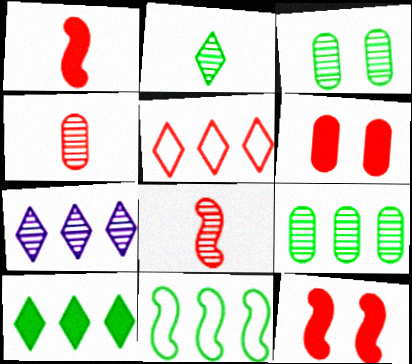[[3, 7, 8], 
[4, 5, 12], 
[5, 6, 8], 
[5, 7, 10], 
[9, 10, 11]]